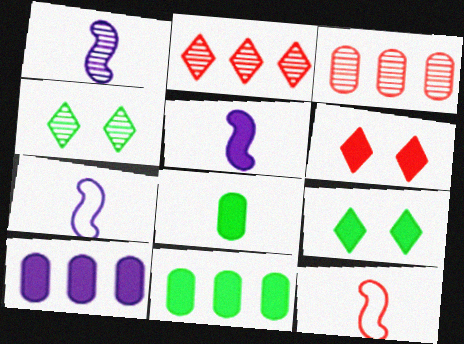[[1, 3, 4], 
[1, 5, 7], 
[3, 6, 12], 
[3, 7, 9], 
[4, 10, 12], 
[5, 6, 11]]